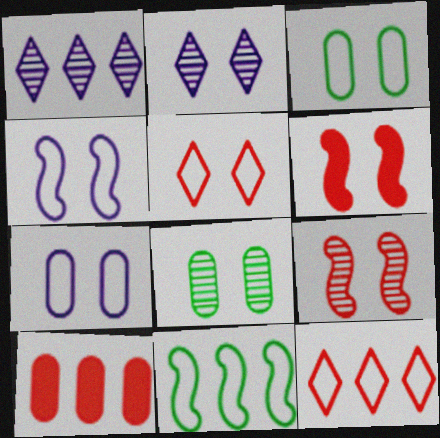[[1, 10, 11], 
[2, 3, 6], 
[2, 8, 9], 
[3, 4, 5]]